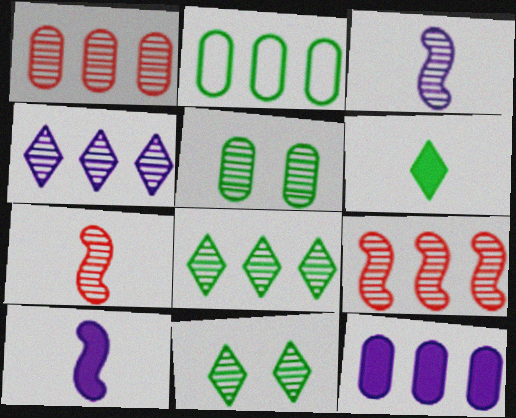[[1, 2, 12], 
[1, 3, 11], 
[4, 5, 7]]